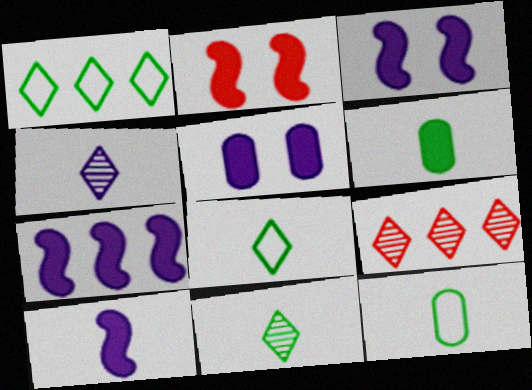[[3, 7, 10], 
[3, 9, 12]]